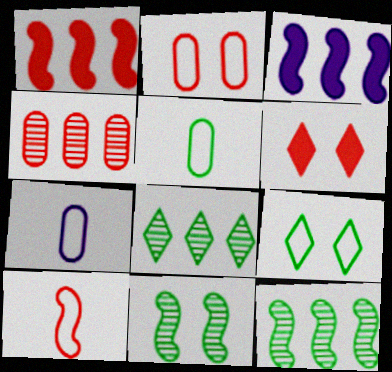[[3, 10, 11], 
[4, 6, 10], 
[6, 7, 12]]